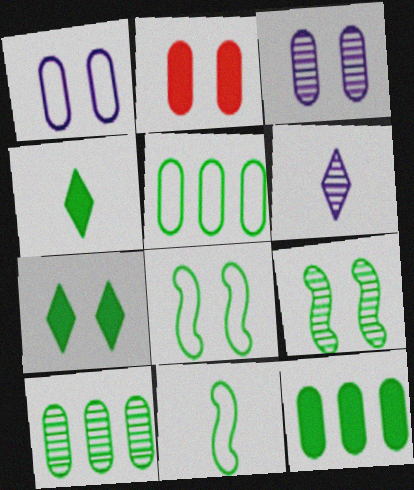[[4, 5, 9], 
[4, 8, 10], 
[5, 10, 12], 
[7, 10, 11]]